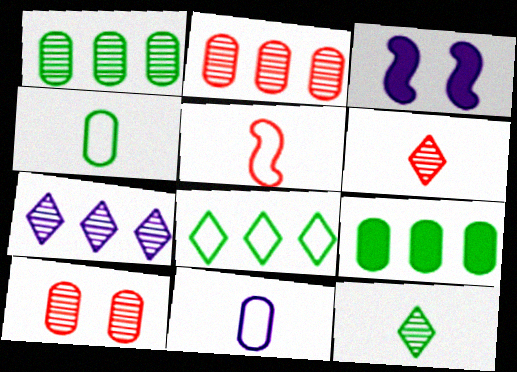[[3, 7, 11], 
[9, 10, 11]]